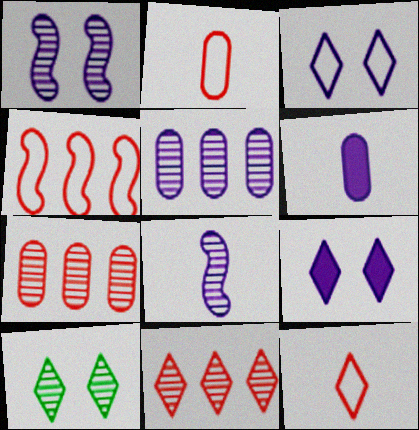[[4, 6, 10], 
[7, 8, 10]]